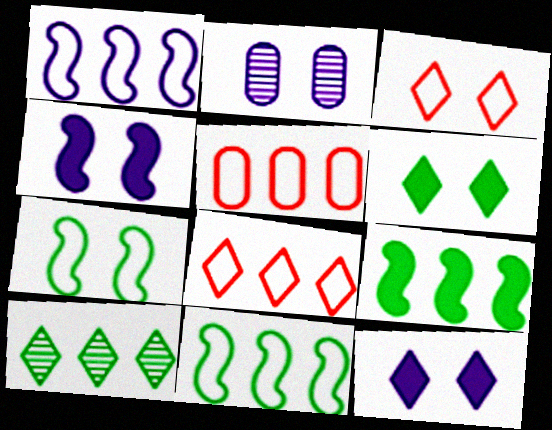[]